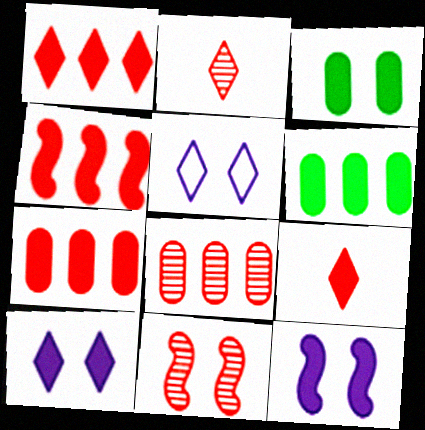[[1, 4, 7], 
[2, 8, 11], 
[3, 5, 11], 
[6, 9, 12]]